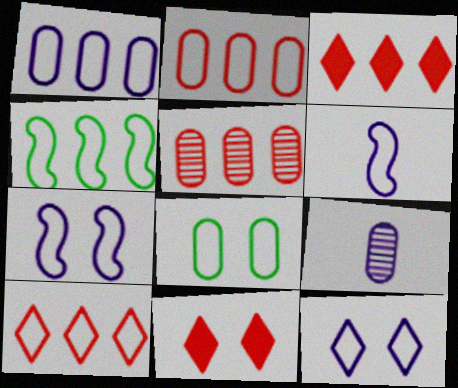[[1, 4, 10], 
[1, 6, 12], 
[4, 9, 11], 
[6, 8, 10]]